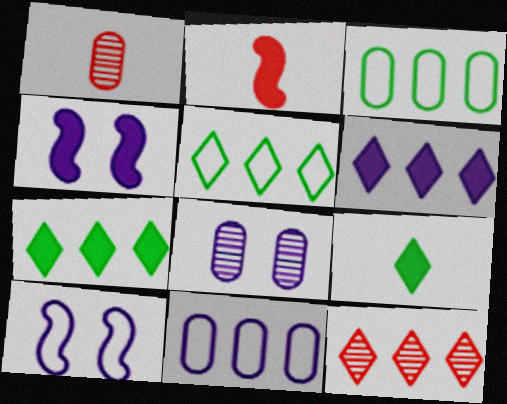[[1, 4, 5], 
[1, 7, 10], 
[2, 5, 8], 
[5, 6, 12]]